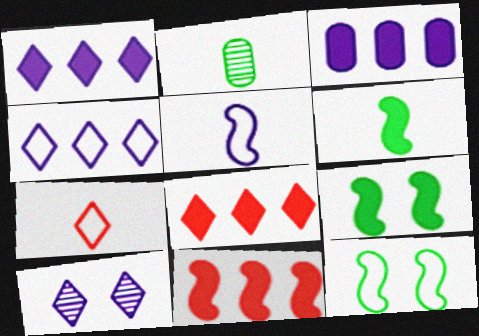[[3, 5, 10]]